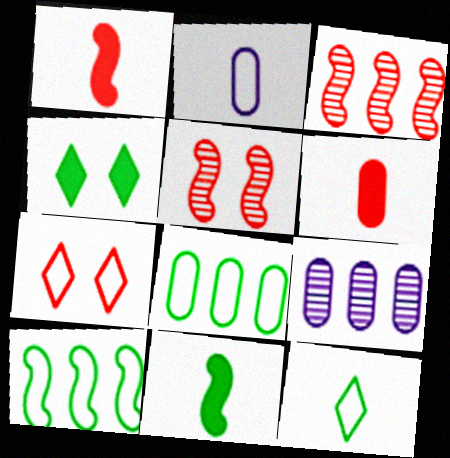[[2, 3, 4], 
[2, 7, 10], 
[3, 6, 7], 
[7, 9, 11]]